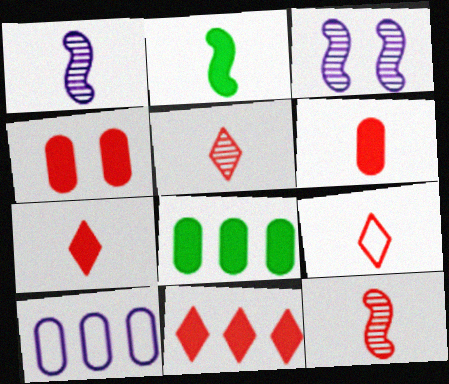[[3, 8, 9], 
[5, 7, 9], 
[6, 9, 12]]